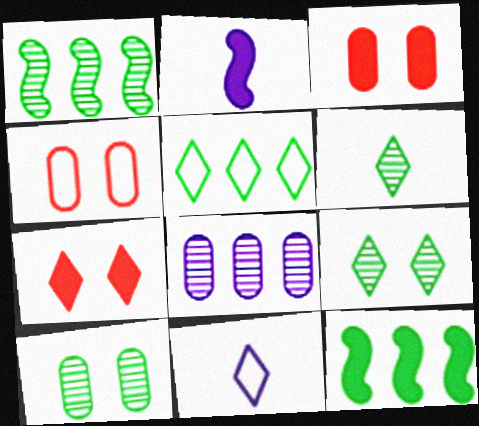[[1, 3, 11], 
[1, 6, 10]]